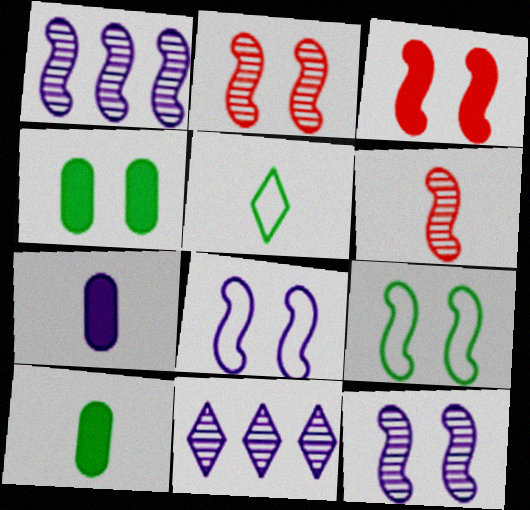[[3, 9, 12], 
[5, 6, 7], 
[7, 8, 11]]